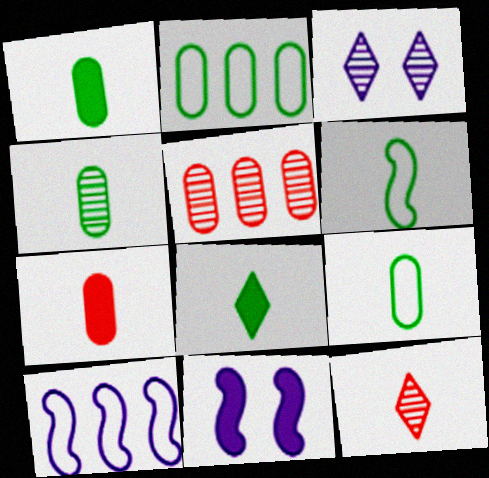[[1, 4, 9], 
[2, 11, 12], 
[4, 6, 8]]